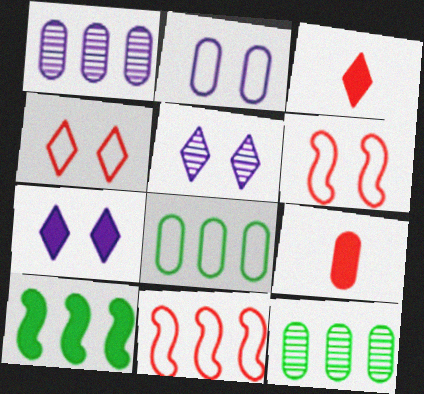[[2, 9, 12], 
[7, 9, 10]]